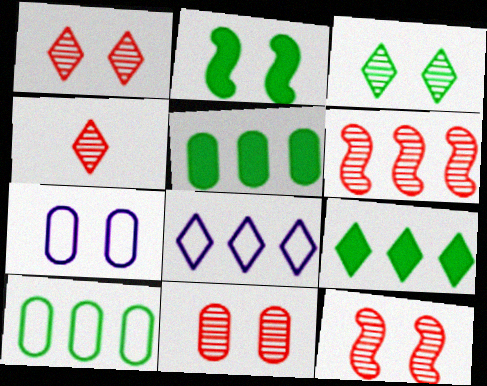[[1, 2, 7], 
[1, 11, 12], 
[4, 6, 11], 
[5, 6, 8]]